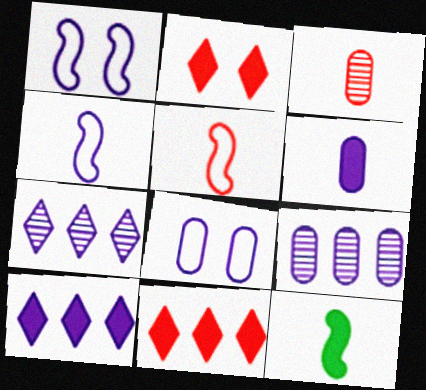[[1, 6, 7], 
[6, 8, 9]]